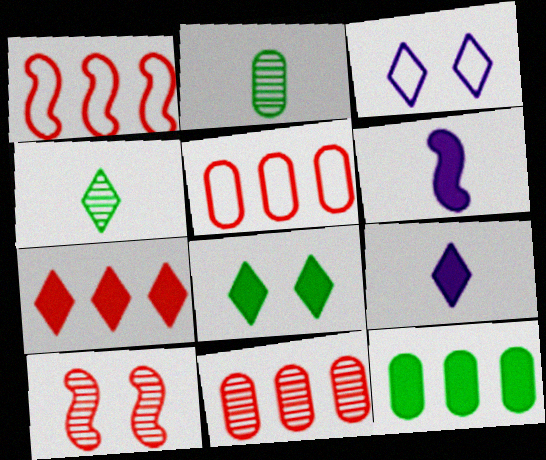[[1, 7, 11], 
[3, 4, 7], 
[7, 8, 9]]